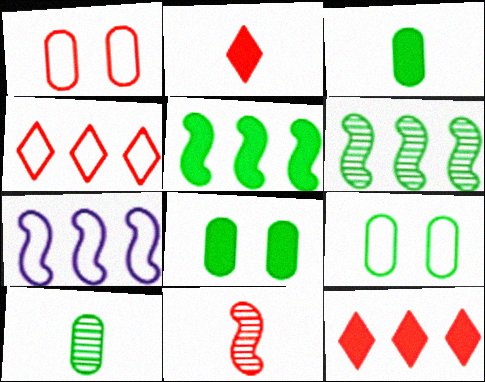[[1, 11, 12]]